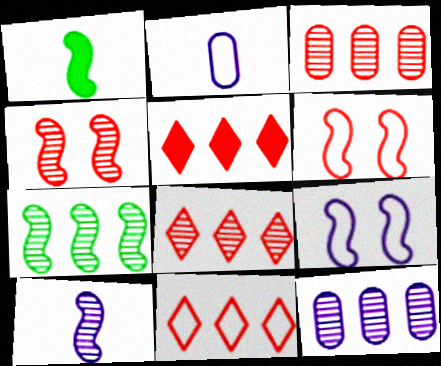[[4, 7, 10], 
[5, 8, 11], 
[7, 8, 12]]